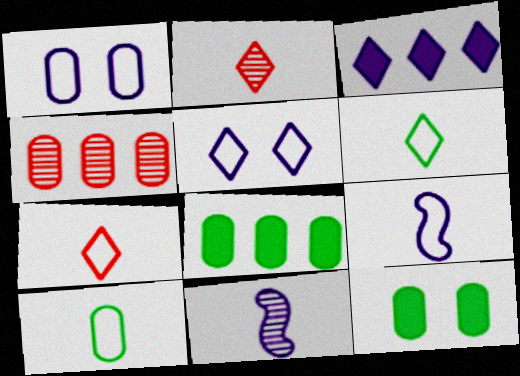[[1, 3, 11], 
[7, 9, 10]]